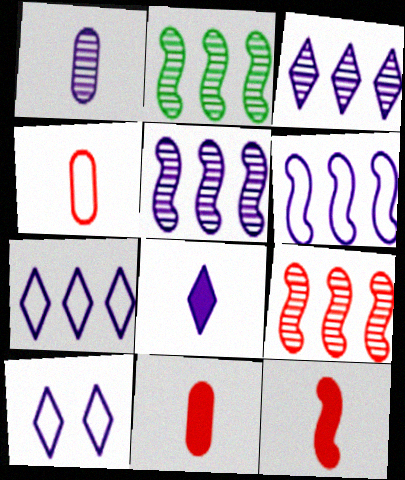[[2, 5, 9], 
[2, 10, 11], 
[3, 8, 10]]